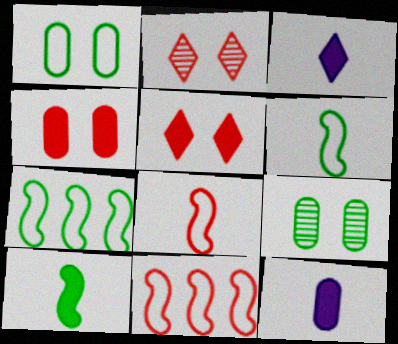[[2, 7, 12], 
[3, 9, 11]]